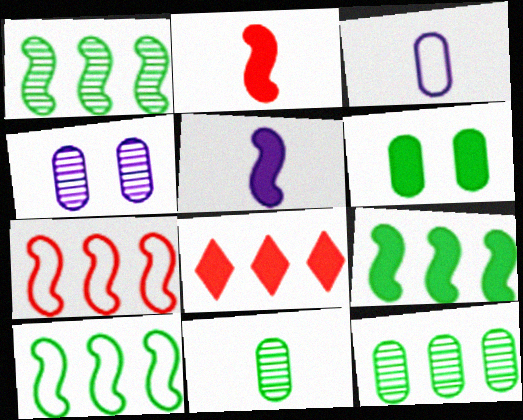[[1, 9, 10], 
[5, 6, 8]]